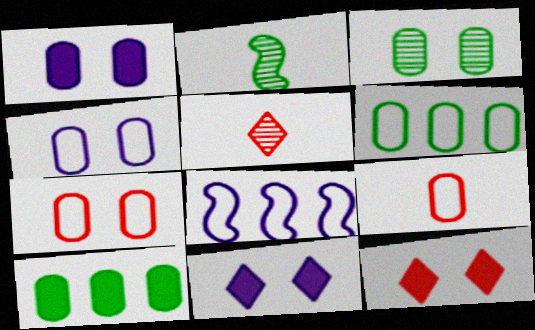[[1, 3, 7], 
[4, 6, 9]]